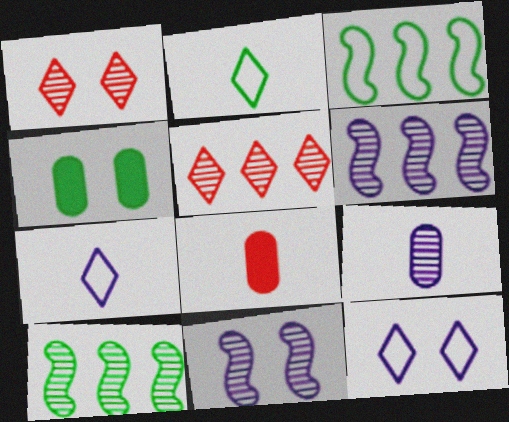[[1, 9, 10], 
[2, 4, 10], 
[8, 10, 12]]